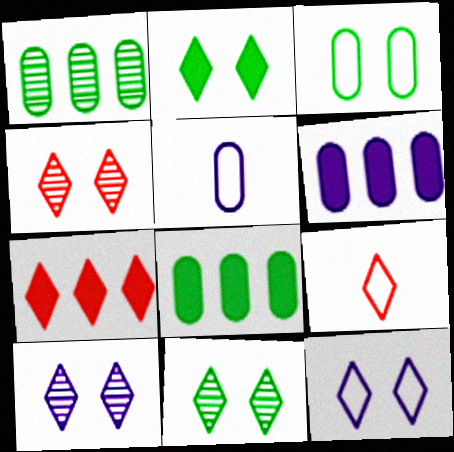[[2, 4, 12], 
[4, 7, 9], 
[4, 10, 11]]